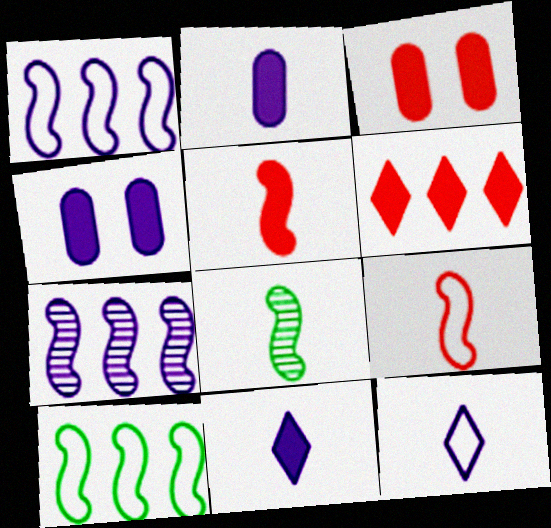[[3, 5, 6], 
[4, 7, 12]]